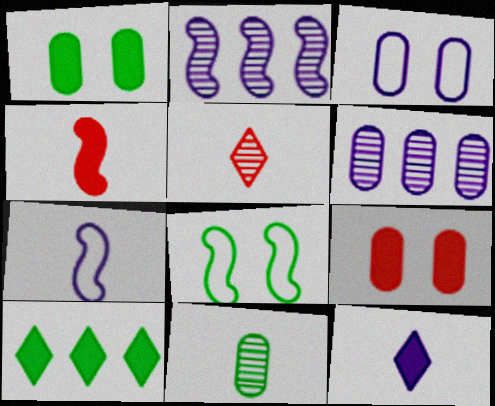[[2, 3, 12], 
[2, 4, 8], 
[8, 10, 11]]